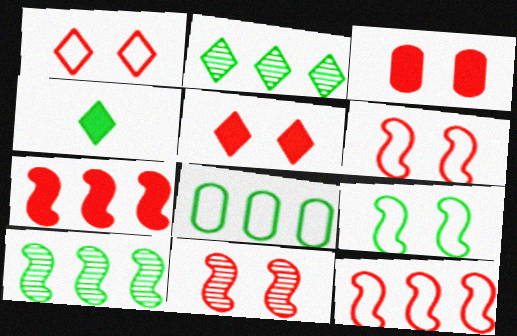[[1, 3, 11]]